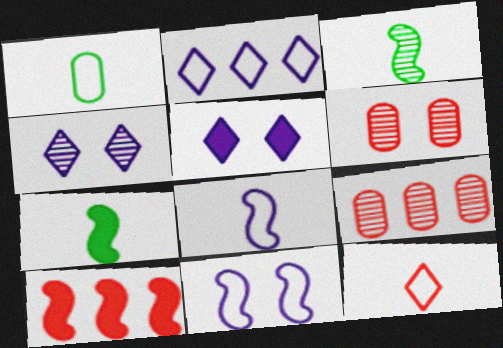[[1, 4, 10], 
[1, 8, 12], 
[2, 6, 7], 
[3, 4, 9], 
[3, 10, 11], 
[6, 10, 12]]